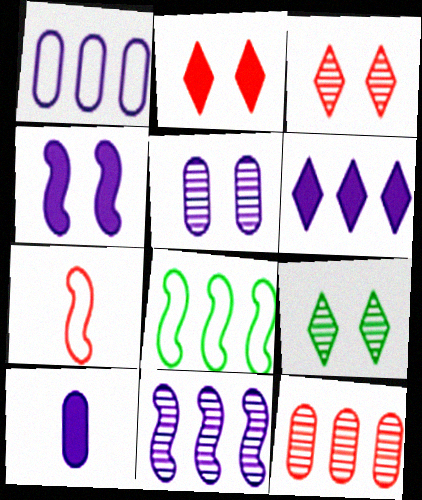[[1, 5, 10], 
[1, 6, 11], 
[2, 7, 12], 
[3, 8, 10], 
[4, 6, 10], 
[6, 8, 12]]